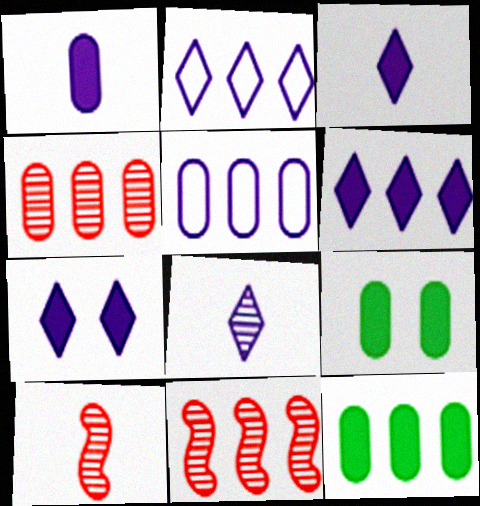[[2, 7, 8], 
[2, 9, 10], 
[2, 11, 12], 
[3, 6, 7], 
[4, 5, 12]]